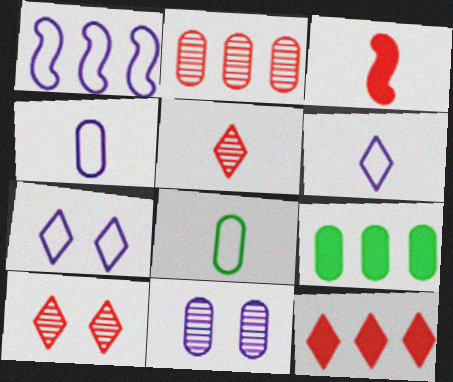[[1, 4, 7]]